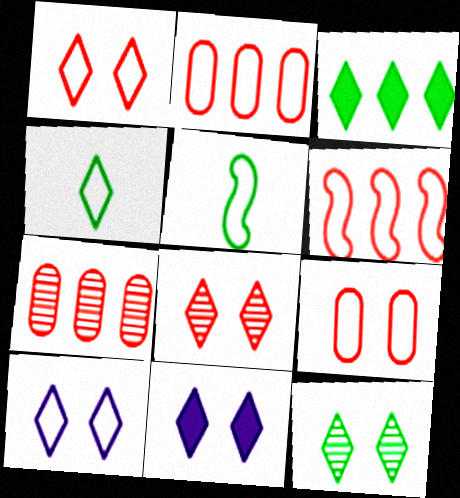[[1, 11, 12], 
[2, 5, 10], 
[3, 4, 12], 
[5, 7, 11]]